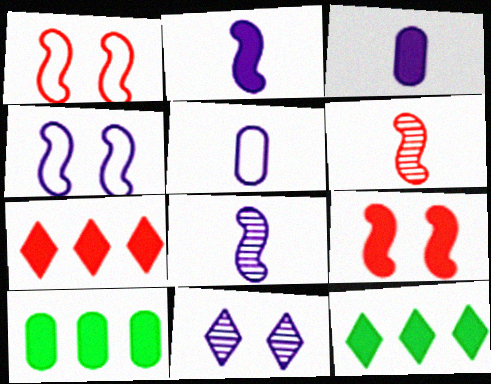[[3, 9, 12]]